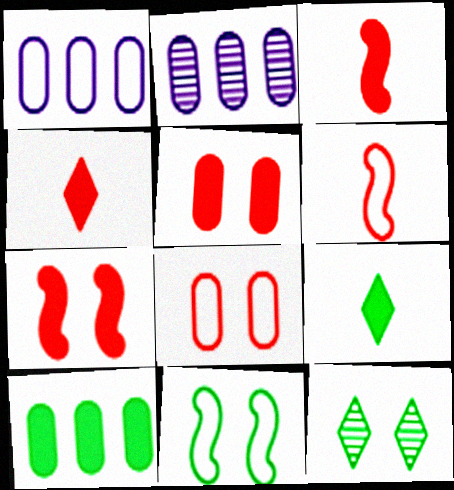[[1, 3, 12], 
[2, 4, 11]]